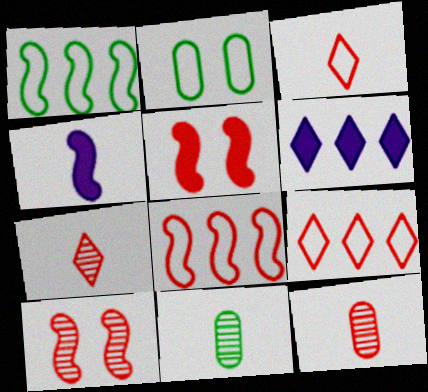[[1, 4, 10], 
[3, 4, 11], 
[5, 9, 12]]